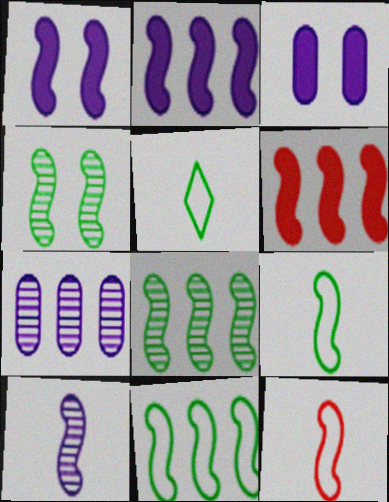[[1, 8, 12], 
[2, 4, 12]]